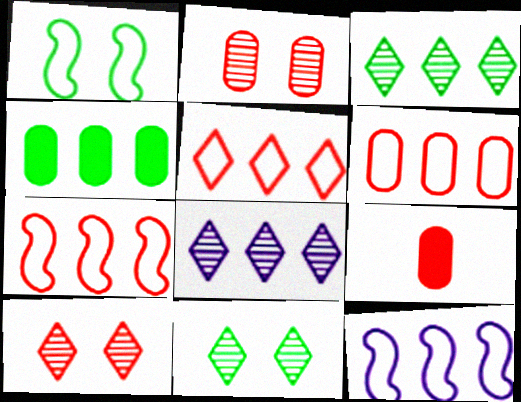[[1, 8, 9], 
[2, 6, 9], 
[4, 7, 8], 
[5, 6, 7], 
[7, 9, 10], 
[9, 11, 12]]